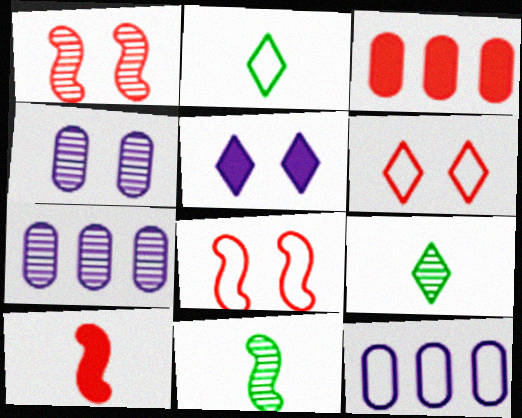[[1, 7, 9], 
[2, 8, 12]]